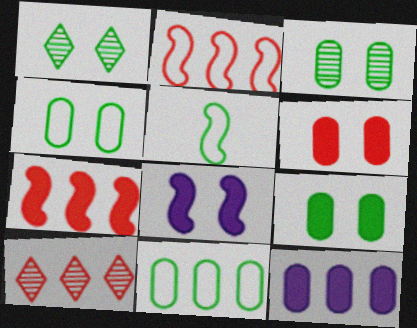[[3, 4, 9]]